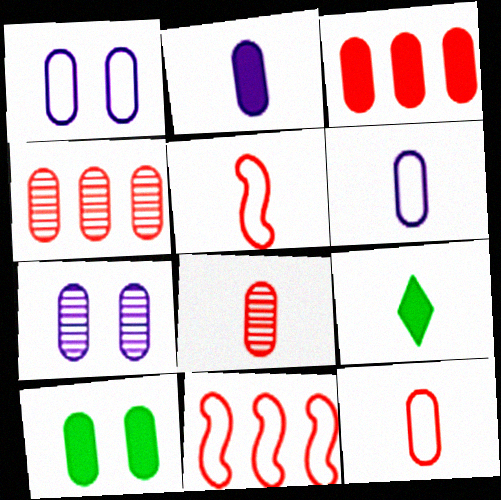[[2, 3, 10], 
[4, 6, 10], 
[7, 9, 11]]